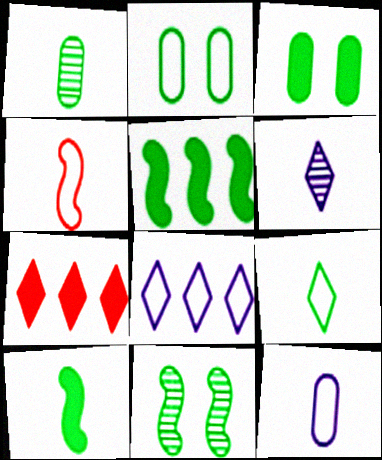[[1, 9, 10], 
[2, 4, 8], 
[4, 9, 12], 
[7, 11, 12]]